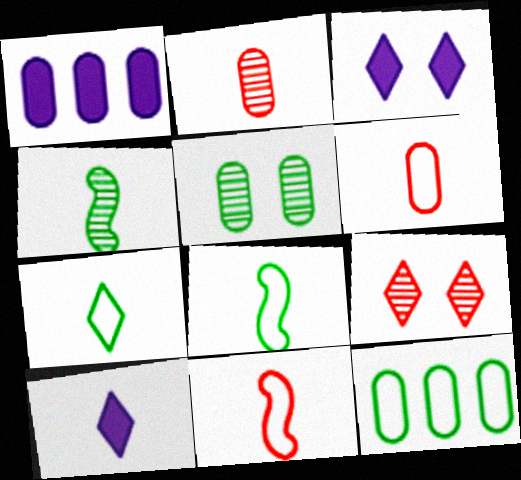[[1, 5, 6], 
[1, 8, 9], 
[2, 8, 10], 
[4, 6, 10]]